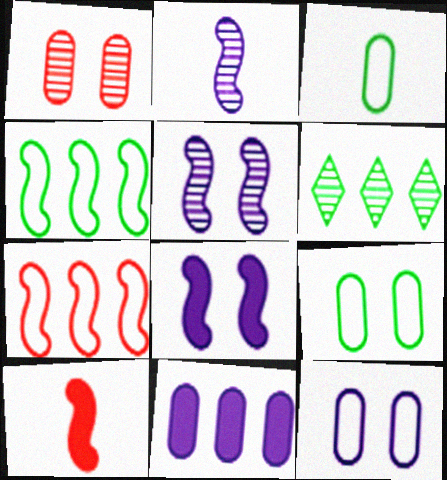[[1, 2, 6], 
[1, 3, 11], 
[4, 5, 10], 
[6, 7, 11], 
[6, 10, 12]]